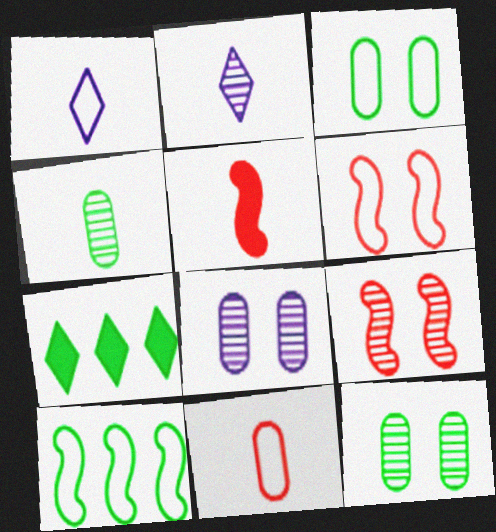[[1, 4, 5]]